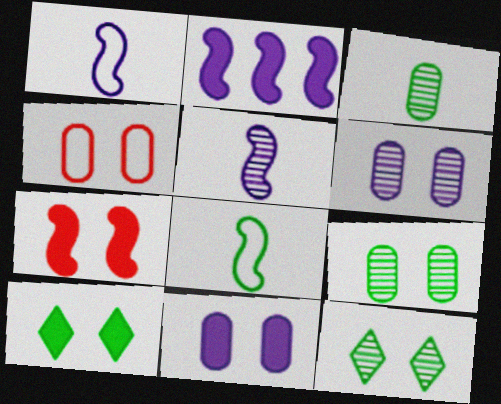[[4, 9, 11], 
[7, 10, 11]]